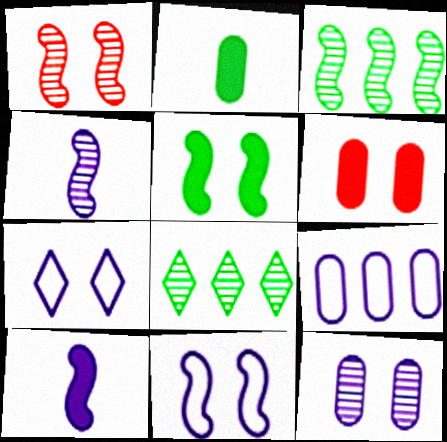[[1, 3, 4], 
[1, 5, 11]]